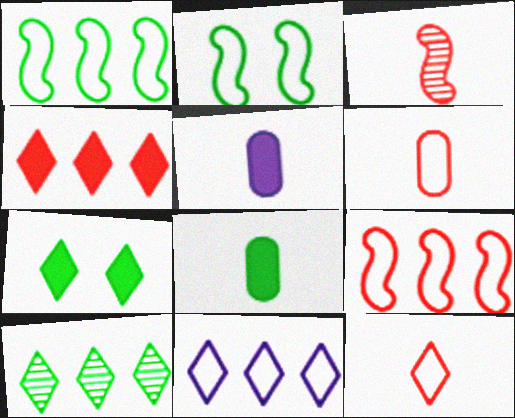[[2, 6, 11], 
[2, 8, 10], 
[4, 10, 11]]